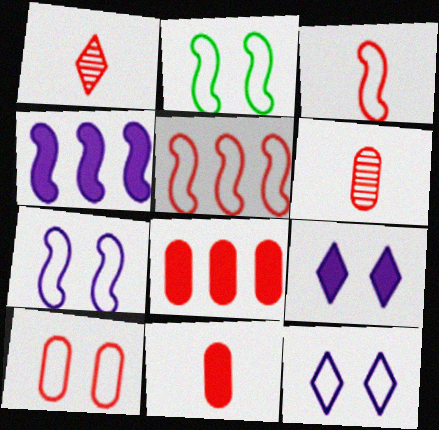[[1, 3, 11], 
[2, 10, 12], 
[6, 8, 10]]